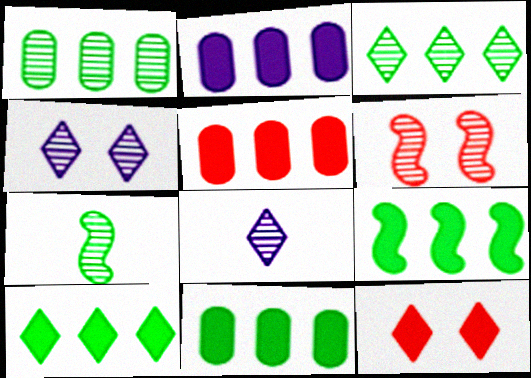[[1, 6, 8], 
[2, 5, 11], 
[9, 10, 11]]